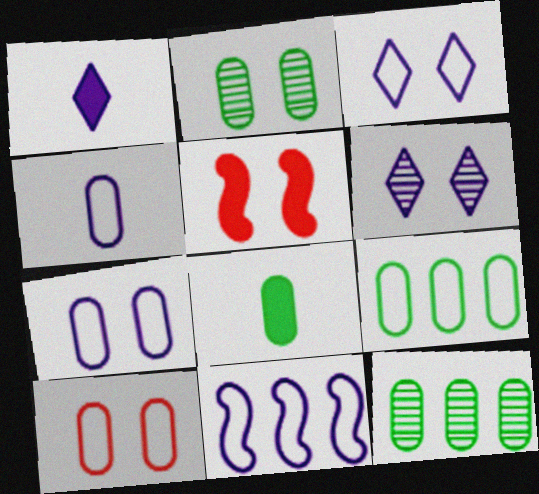[[2, 3, 5], 
[2, 8, 9], 
[3, 4, 11], 
[4, 9, 10]]